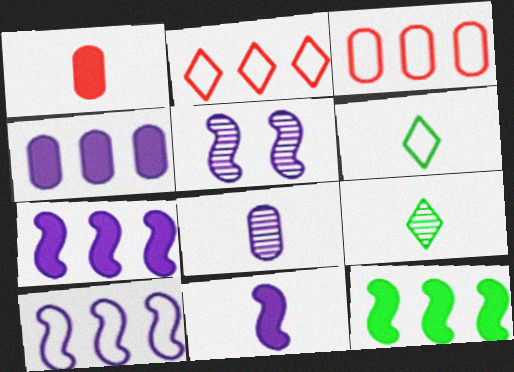[[5, 10, 11]]